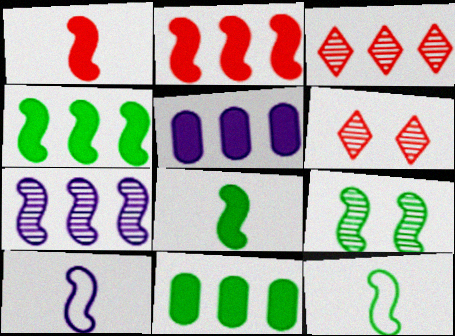[[2, 9, 10], 
[4, 9, 12], 
[5, 6, 12], 
[6, 10, 11]]